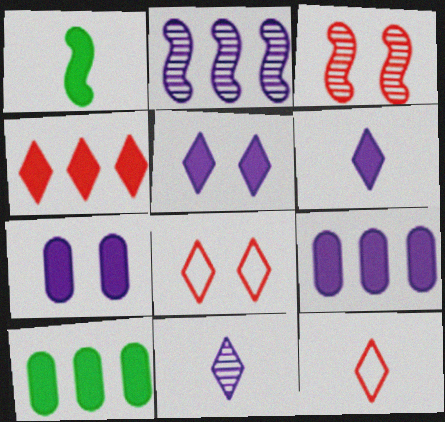[[1, 4, 7]]